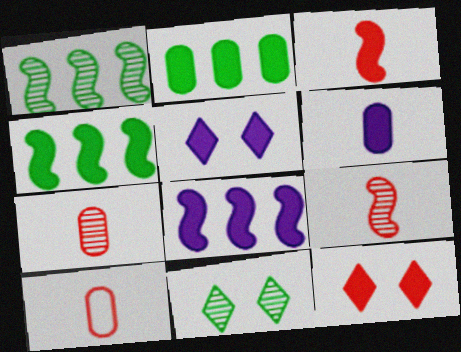[[1, 5, 10], 
[2, 3, 5], 
[4, 6, 12], 
[5, 6, 8], 
[8, 10, 11]]